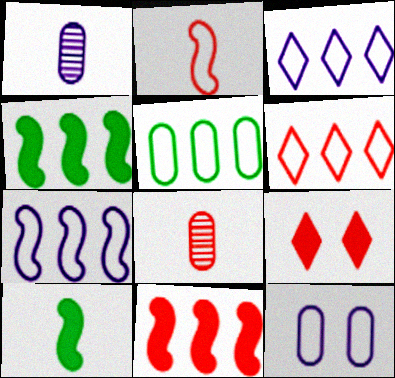[[5, 6, 7]]